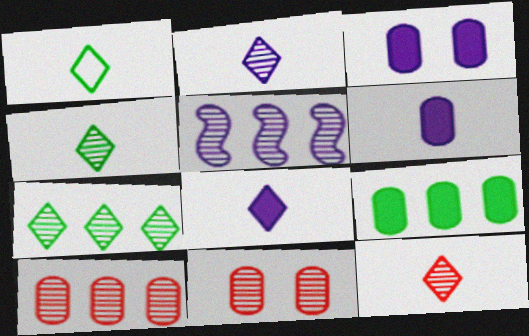[[1, 8, 12], 
[2, 4, 12], 
[4, 5, 11], 
[5, 7, 10]]